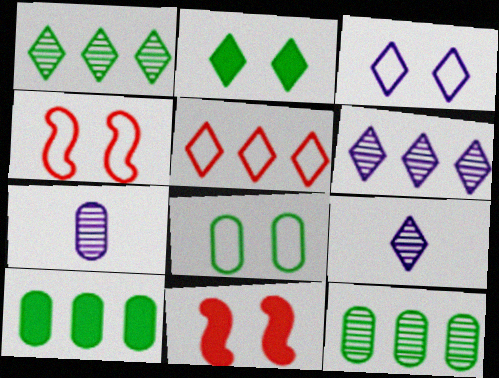[[2, 5, 9], 
[3, 4, 8], 
[4, 9, 10]]